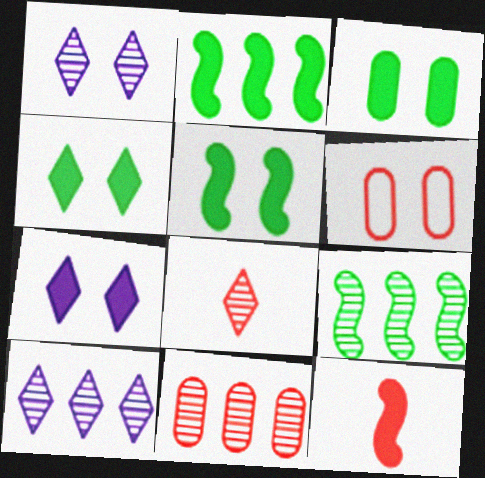[[1, 5, 6], 
[3, 4, 5], 
[9, 10, 11]]